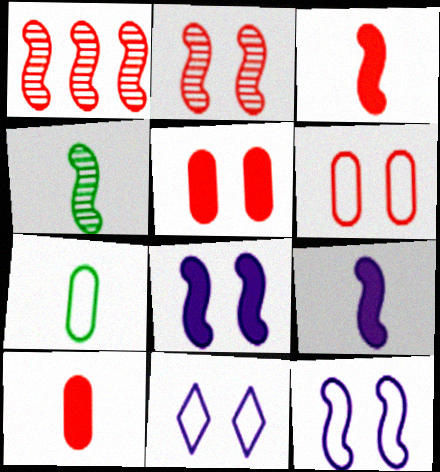[]